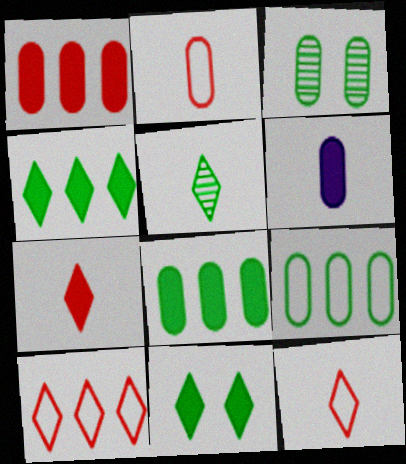[]